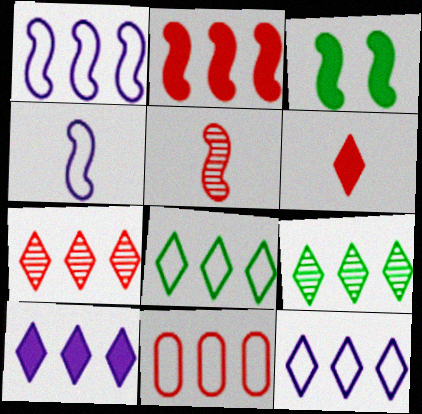[[1, 3, 5], 
[1, 8, 11], 
[2, 7, 11], 
[7, 8, 10]]